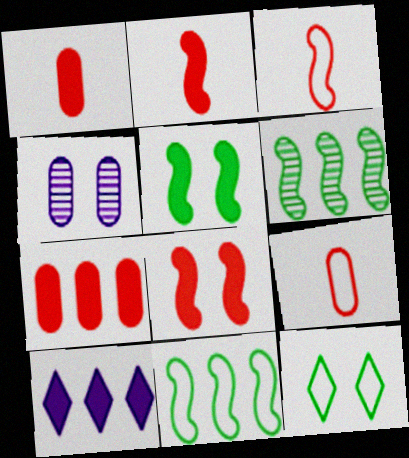[[1, 5, 10], 
[4, 8, 12]]